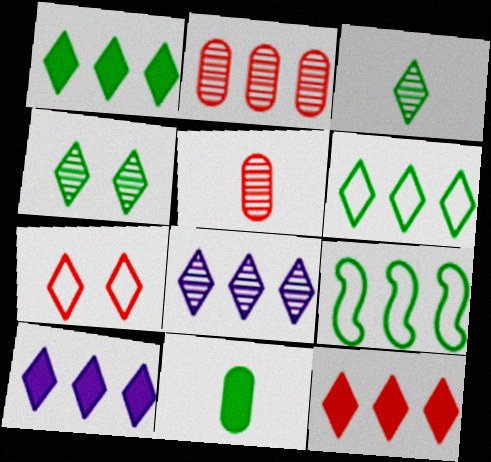[[1, 10, 12], 
[2, 9, 10], 
[3, 7, 10], 
[4, 9, 11], 
[6, 8, 12]]